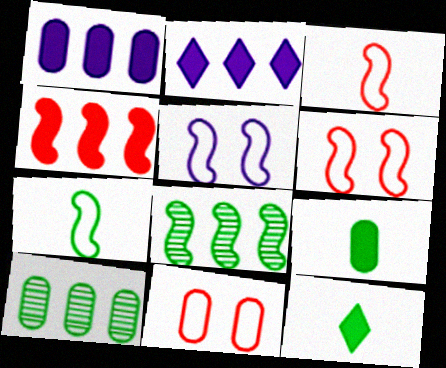[]